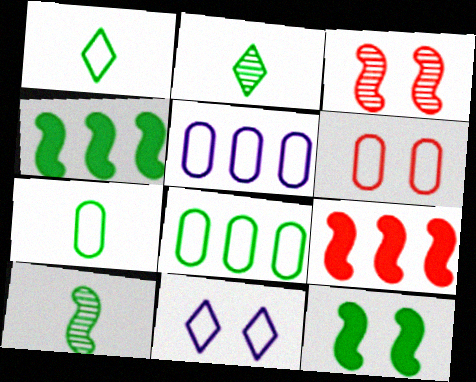[[2, 8, 12], 
[5, 6, 7]]